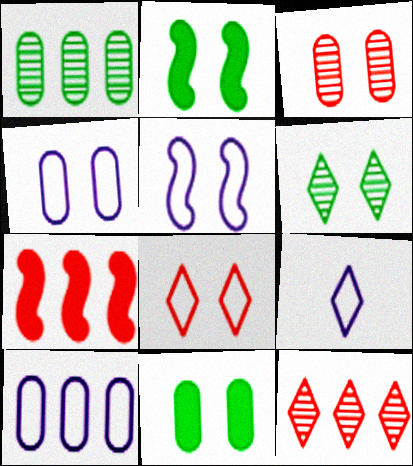[[3, 4, 11], 
[5, 9, 10]]